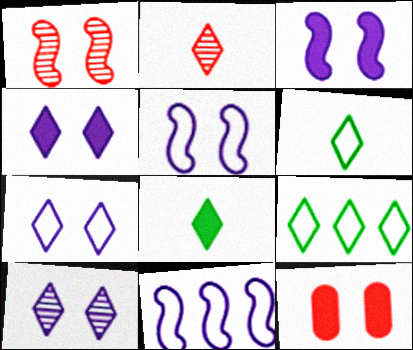[[2, 4, 9], 
[4, 7, 10]]